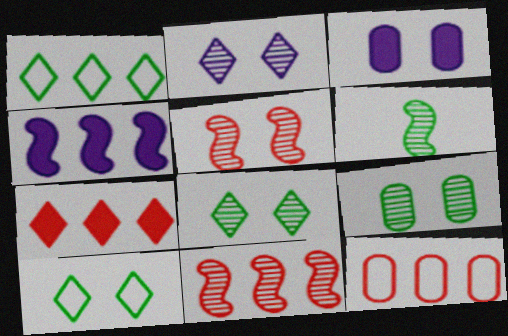[[2, 5, 9], 
[3, 5, 10], 
[7, 11, 12]]